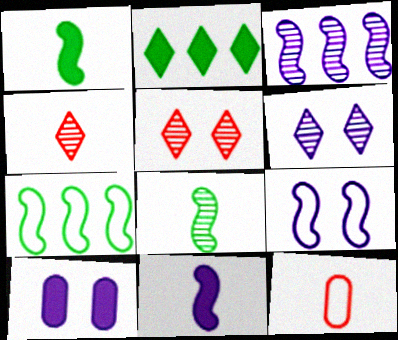[[3, 9, 11], 
[4, 7, 10], 
[6, 9, 10]]